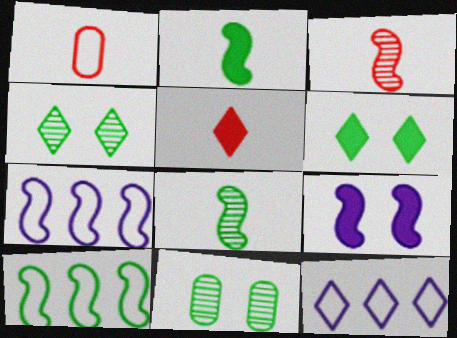[[1, 3, 5], 
[3, 9, 10], 
[4, 5, 12], 
[5, 7, 11]]